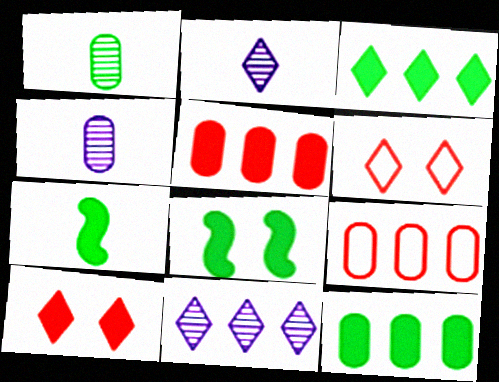[[2, 3, 6], 
[2, 8, 9]]